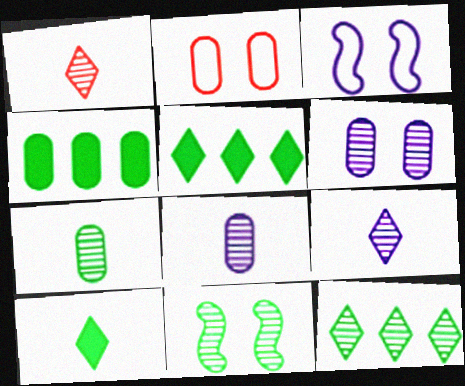[[1, 3, 4], 
[2, 4, 8], 
[7, 11, 12]]